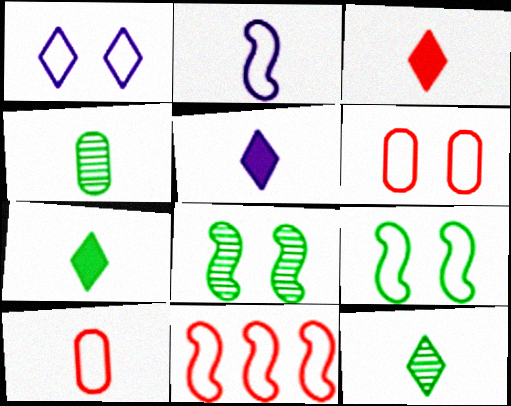[[1, 6, 9], 
[2, 3, 4], 
[2, 9, 11], 
[3, 5, 7]]